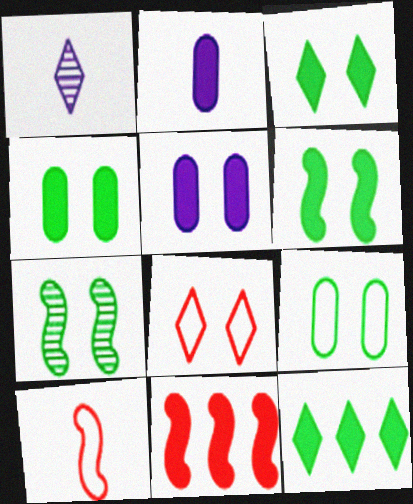[[1, 8, 12], 
[1, 9, 11], 
[2, 3, 11], 
[3, 4, 6], 
[3, 7, 9], 
[5, 7, 8]]